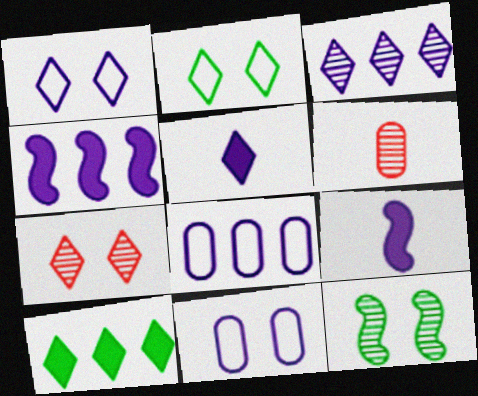[[1, 3, 5], 
[2, 4, 6], 
[3, 4, 8], 
[3, 6, 12], 
[3, 9, 11]]